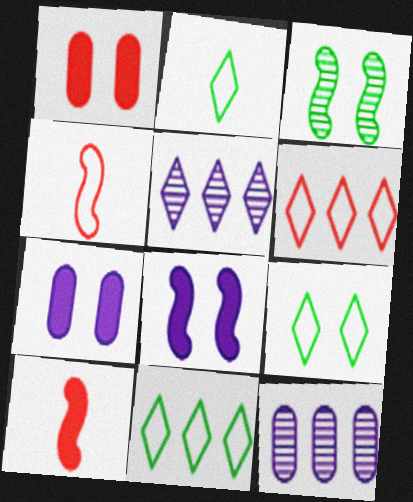[[2, 9, 11], 
[9, 10, 12]]